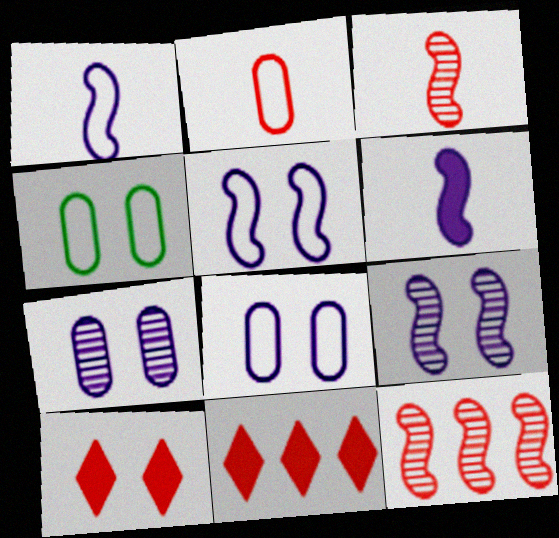[[2, 10, 12], 
[4, 9, 10]]